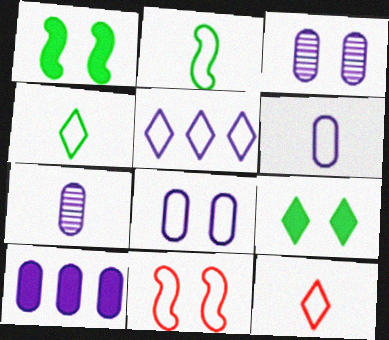[[2, 6, 12], 
[3, 6, 10], 
[3, 9, 11], 
[7, 8, 10]]